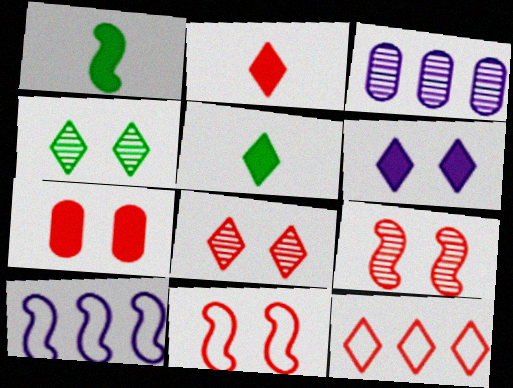[[1, 9, 10], 
[2, 8, 12], 
[3, 5, 11], 
[7, 8, 11]]